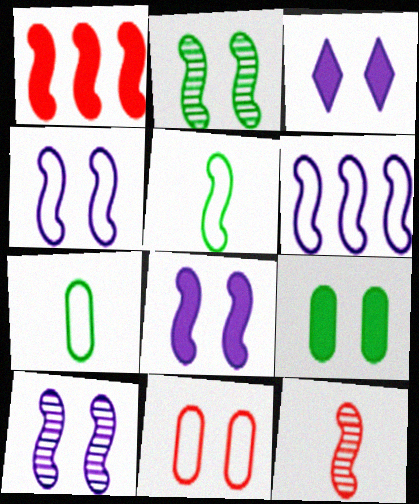[[1, 5, 10], 
[2, 3, 11], 
[4, 8, 10]]